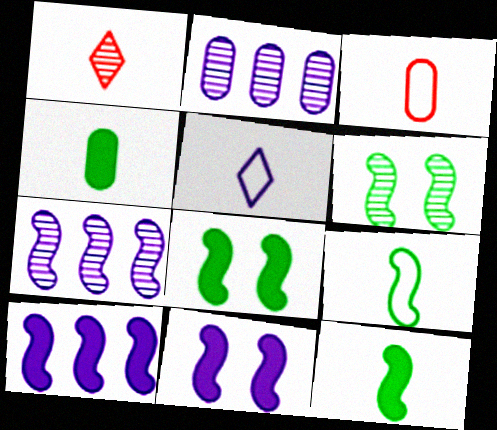[[1, 2, 6], 
[2, 5, 11], 
[3, 5, 9]]